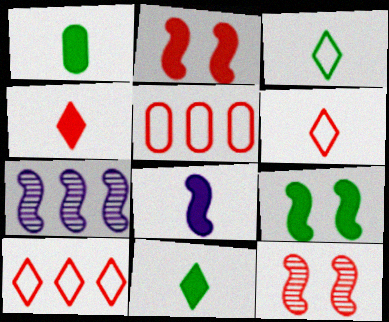[[1, 4, 8], 
[4, 5, 12]]